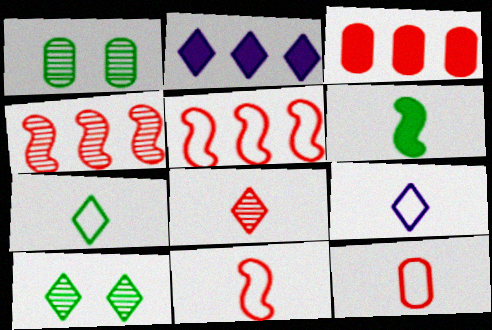[[1, 2, 11]]